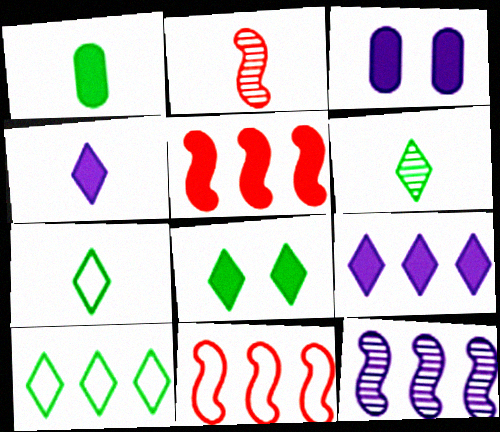[[2, 3, 10], 
[3, 6, 11], 
[6, 8, 10]]